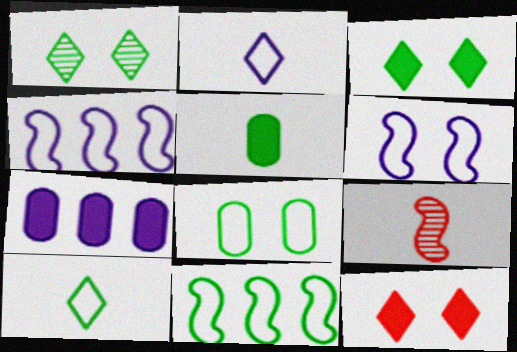[[1, 5, 11], 
[2, 5, 9], 
[8, 10, 11]]